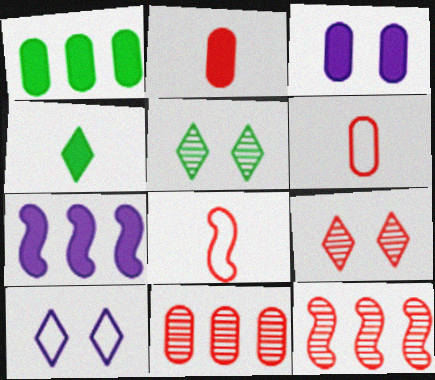[[1, 2, 3], 
[5, 6, 7]]